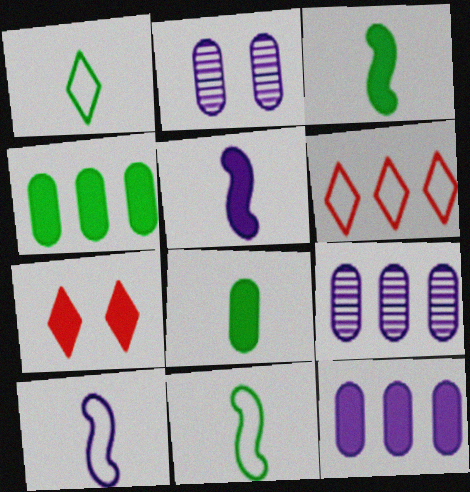[[2, 3, 6], 
[3, 7, 12], 
[4, 5, 7], 
[7, 9, 11]]